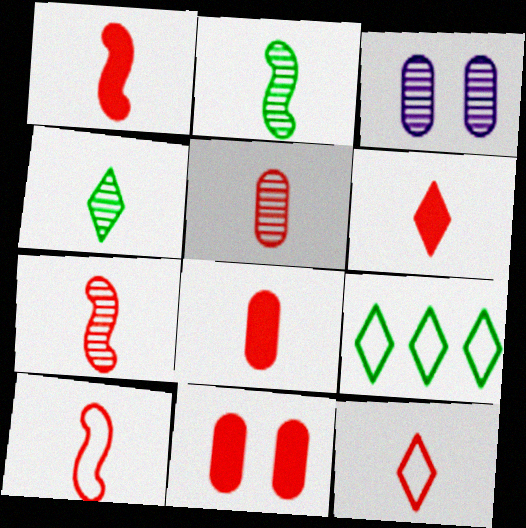[[1, 3, 9], 
[1, 5, 12], 
[1, 6, 8], 
[1, 7, 10], 
[5, 6, 10], 
[7, 8, 12]]